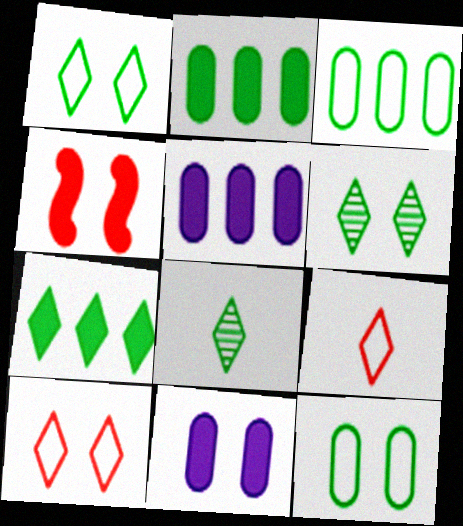[[1, 7, 8]]